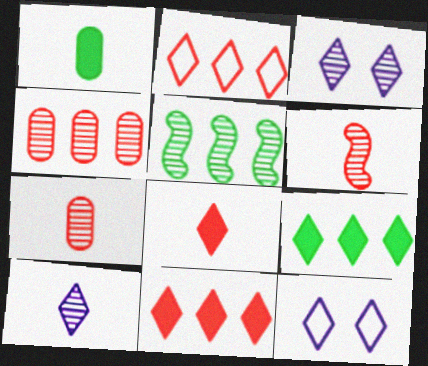[[3, 5, 7]]